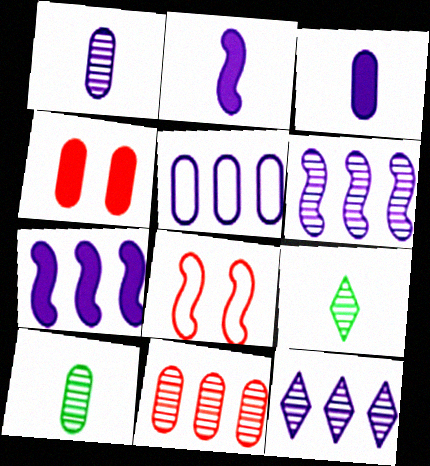[[4, 5, 10], 
[5, 7, 12]]